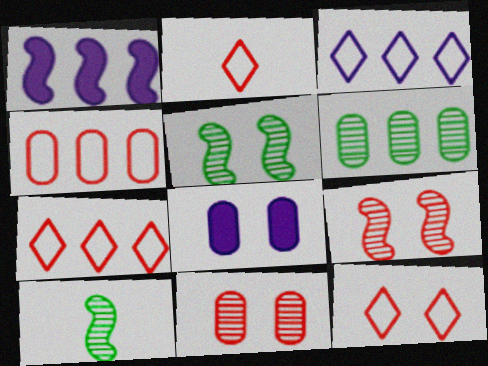[[1, 6, 7], 
[2, 7, 12], 
[5, 8, 12], 
[7, 8, 10]]